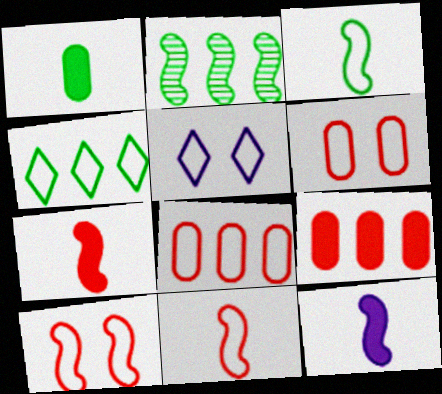[[2, 10, 12], 
[3, 5, 8]]